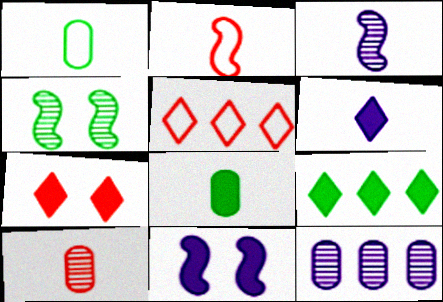[[1, 4, 9], 
[6, 7, 9]]